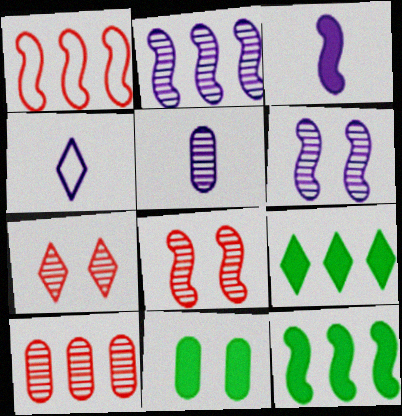[[1, 2, 12], 
[3, 4, 5], 
[4, 7, 9]]